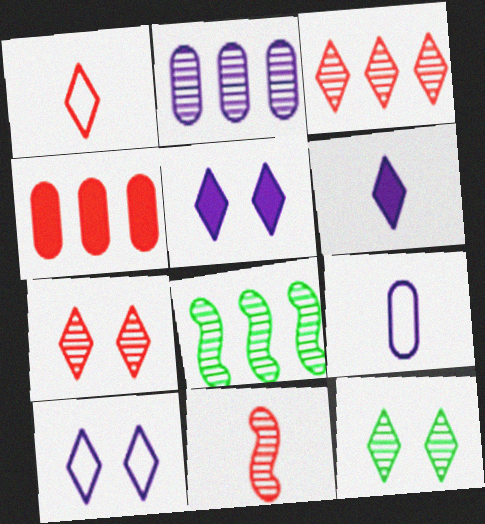[[2, 3, 8], 
[2, 11, 12]]